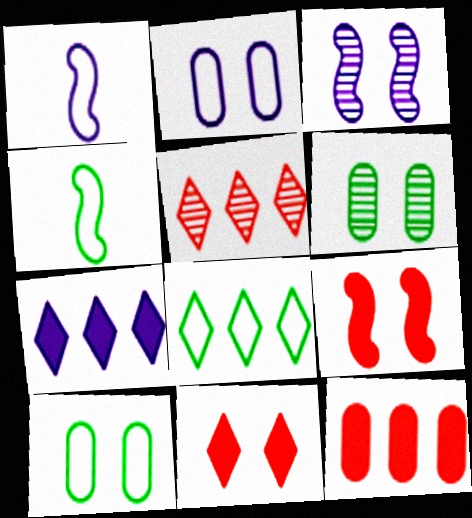[[3, 10, 11], 
[4, 8, 10], 
[5, 7, 8]]